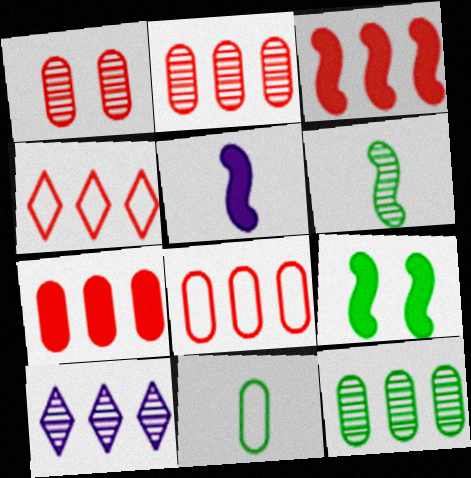[[1, 6, 10], 
[2, 3, 4], 
[2, 7, 8], 
[3, 5, 9]]